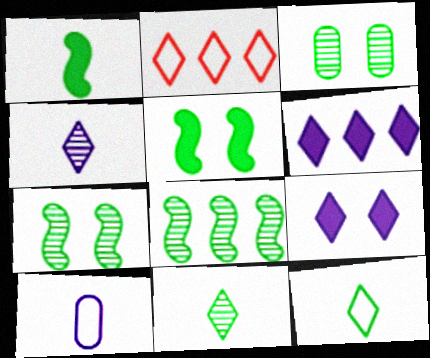[[2, 9, 11], 
[3, 8, 11]]